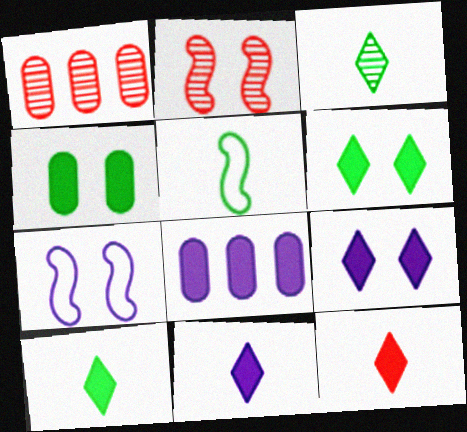[[1, 5, 9], 
[1, 7, 10], 
[10, 11, 12]]